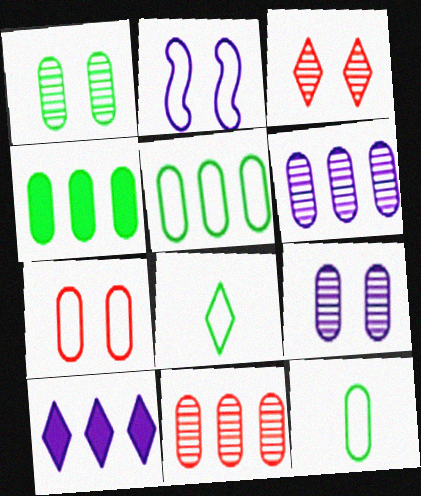[[1, 4, 12], 
[3, 8, 10]]